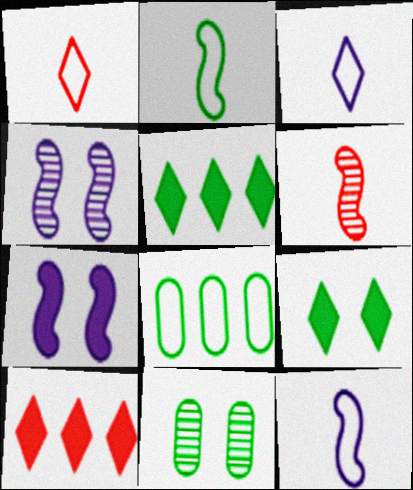[[2, 5, 11], 
[10, 11, 12]]